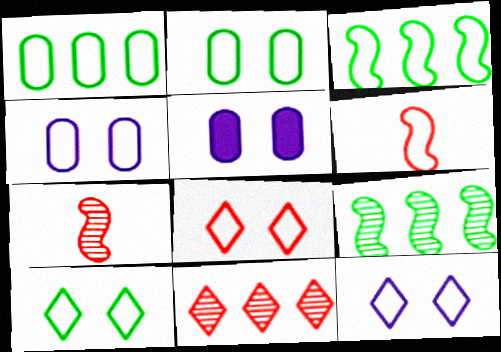[[1, 6, 12], 
[8, 10, 12]]